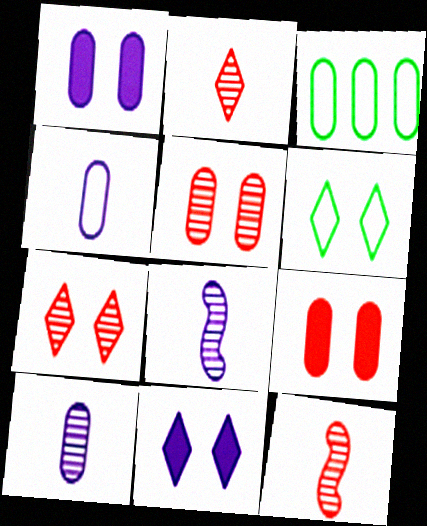[[3, 9, 10], 
[3, 11, 12], 
[6, 7, 11]]